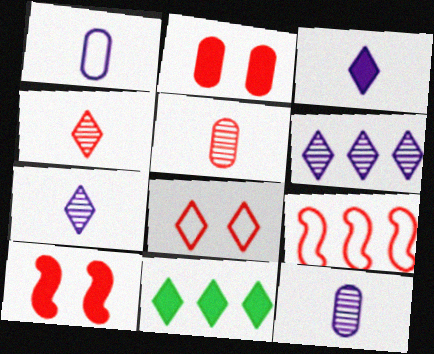[[2, 4, 9], 
[7, 8, 11]]